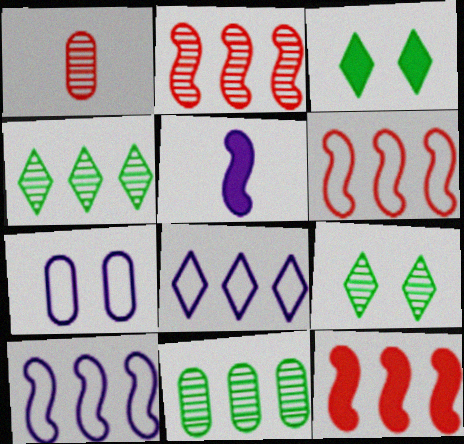[[1, 3, 10], 
[2, 6, 12], 
[8, 11, 12]]